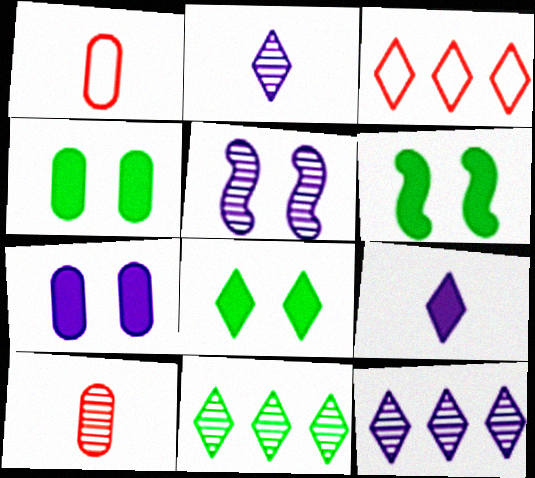[[1, 6, 12], 
[2, 3, 8], 
[4, 6, 8], 
[5, 10, 11]]